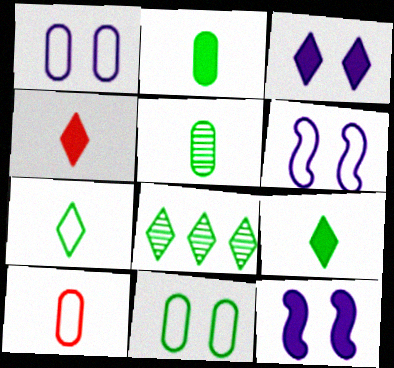[[8, 10, 12]]